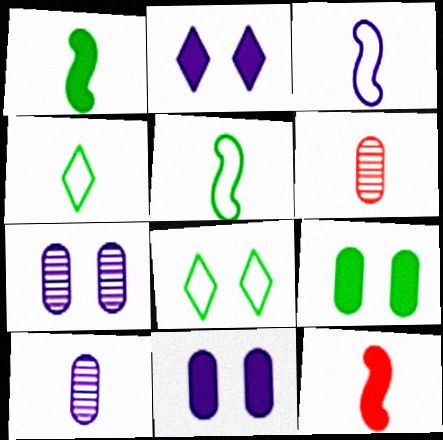[[4, 10, 12]]